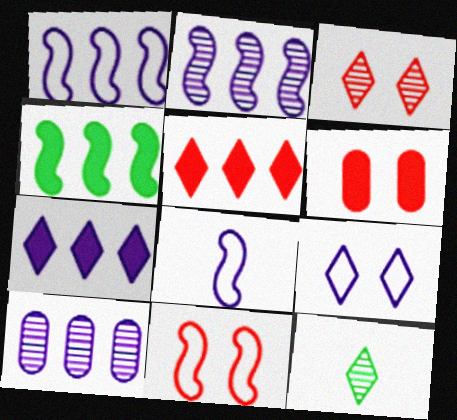[[1, 6, 12], 
[1, 7, 10], 
[3, 6, 11], 
[5, 9, 12]]